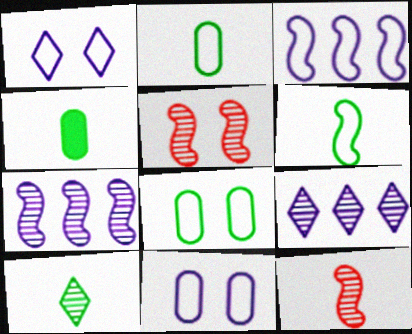[[4, 6, 10]]